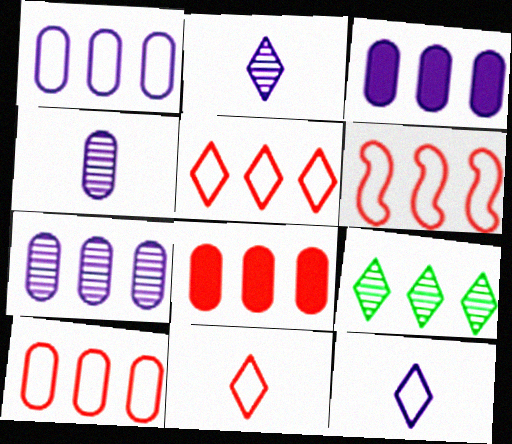[[1, 3, 7], 
[3, 6, 9], 
[5, 6, 10]]